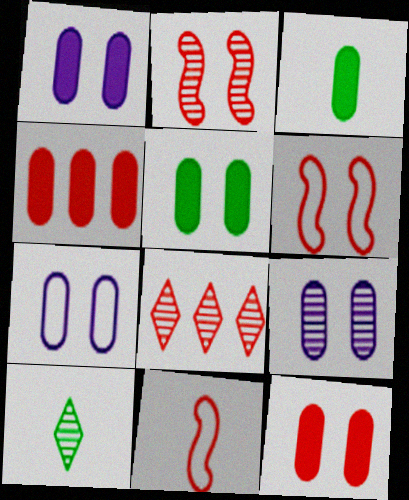[[1, 3, 4], 
[1, 5, 12], 
[1, 7, 9], 
[8, 11, 12]]